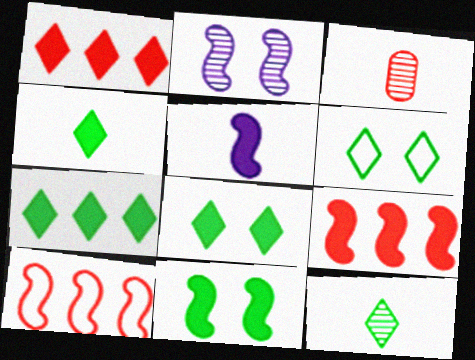[[4, 7, 8], 
[5, 9, 11], 
[6, 7, 12]]